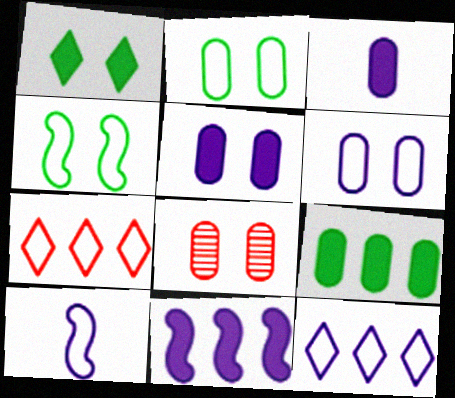[[2, 5, 8], 
[2, 7, 10], 
[6, 10, 12]]